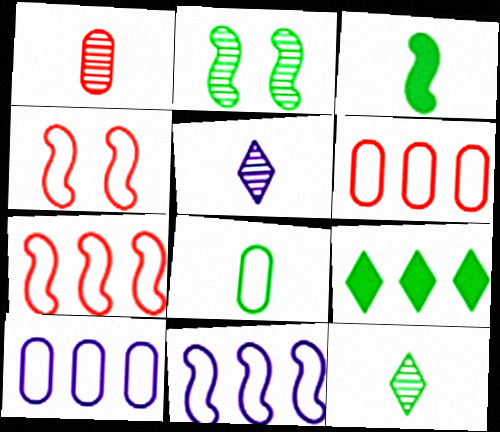[[2, 8, 9], 
[3, 8, 12]]